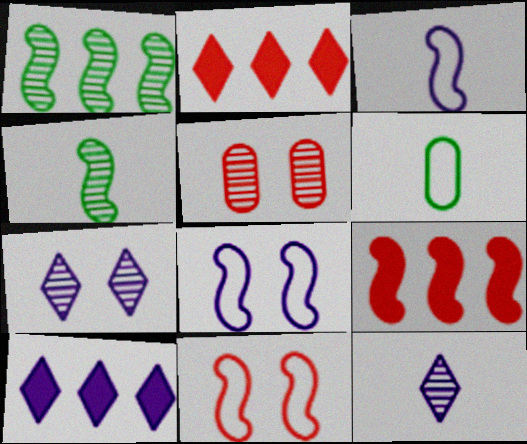[[1, 5, 12], 
[4, 8, 9], 
[6, 7, 9]]